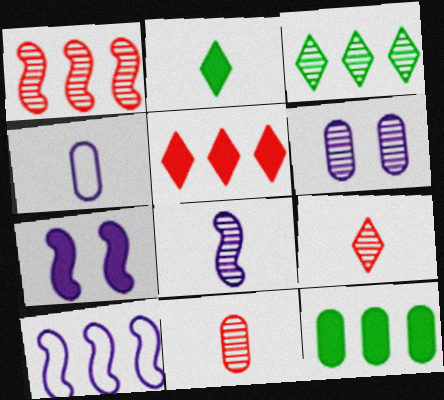[[7, 8, 10]]